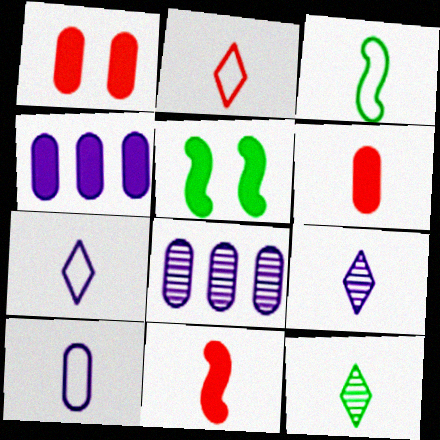[[2, 3, 10], 
[2, 5, 8], 
[3, 6, 9], 
[10, 11, 12]]